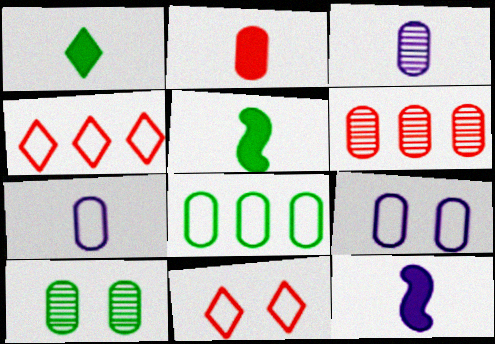[[1, 2, 12], 
[3, 6, 10], 
[4, 10, 12]]